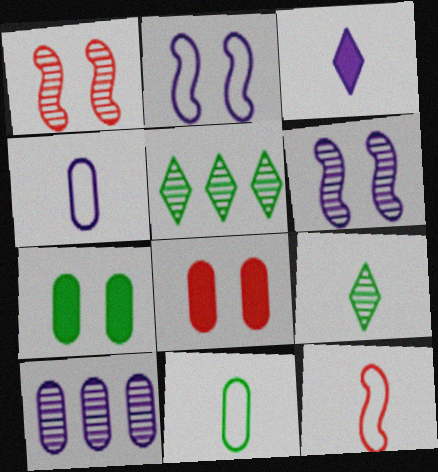[[1, 9, 10], 
[2, 3, 10], 
[8, 10, 11]]